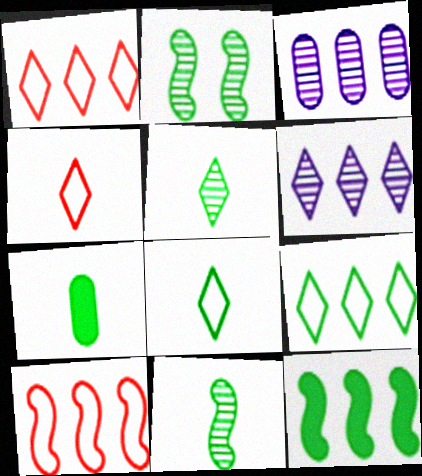[[1, 3, 12], 
[2, 7, 9], 
[7, 8, 11]]